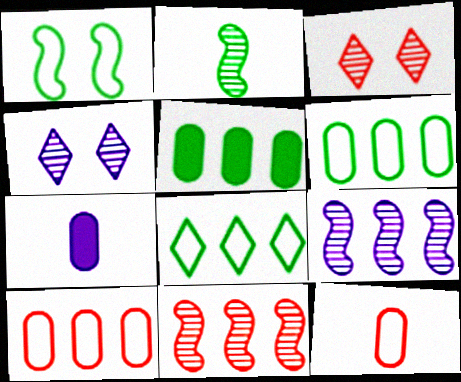[]